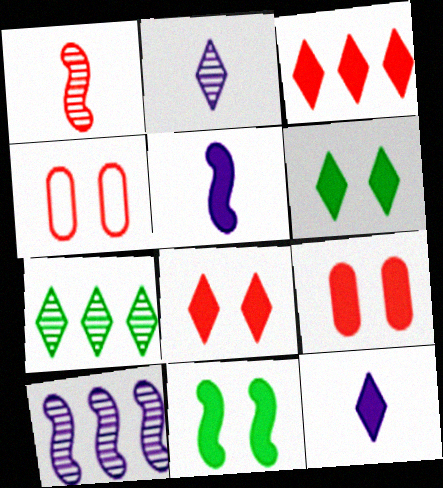[[1, 3, 4], 
[3, 6, 12], 
[4, 5, 7]]